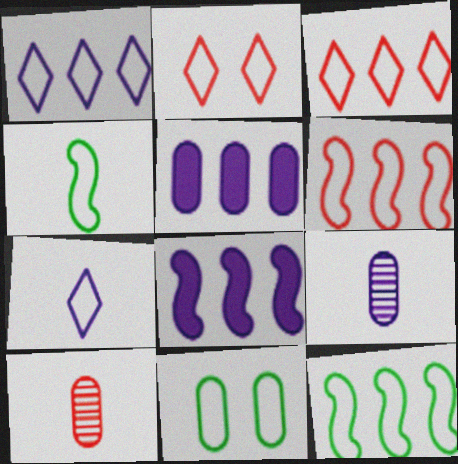[[5, 10, 11], 
[6, 7, 11]]